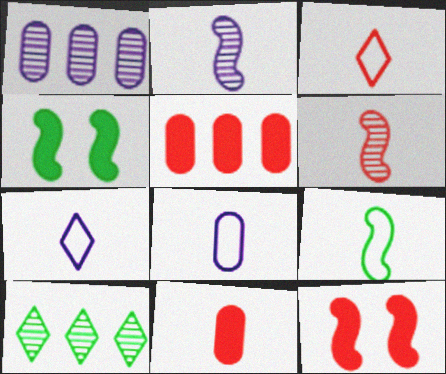[[1, 3, 4], 
[3, 6, 11], 
[3, 8, 9], 
[8, 10, 12]]